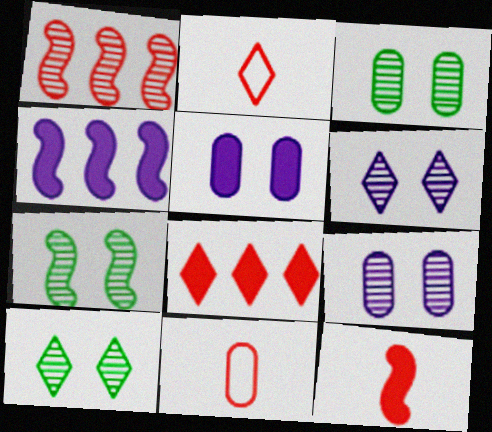[[2, 3, 4], 
[3, 7, 10], 
[4, 10, 11]]